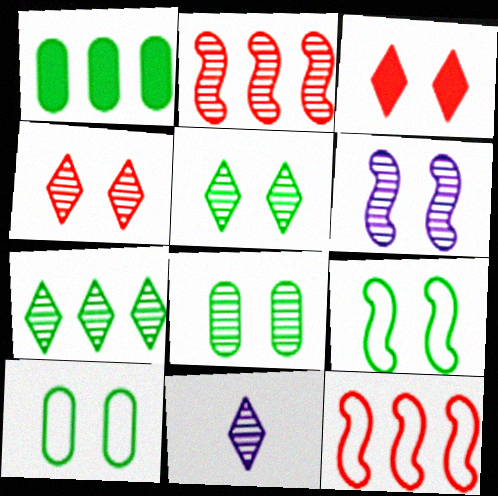[[2, 8, 11], 
[3, 6, 10], 
[4, 6, 8], 
[4, 7, 11]]